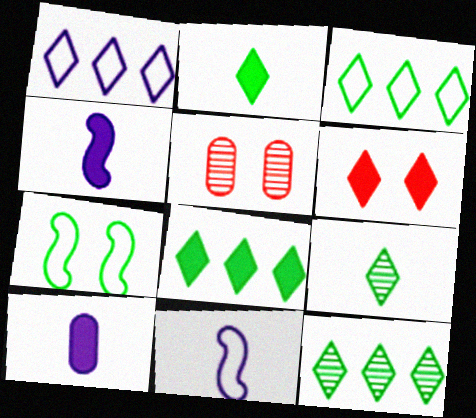[[1, 6, 9], 
[3, 4, 5], 
[3, 8, 12], 
[5, 8, 11]]